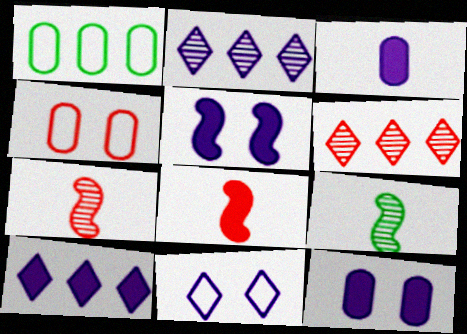[[3, 5, 10], 
[4, 6, 8], 
[4, 9, 10]]